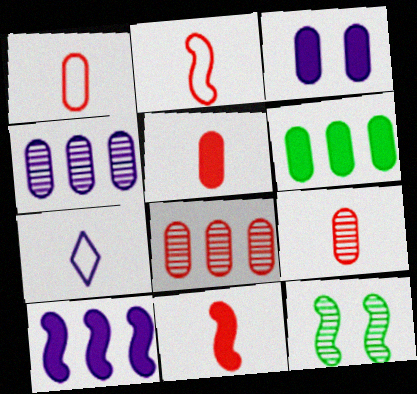[[1, 5, 9], 
[2, 10, 12], 
[3, 5, 6]]